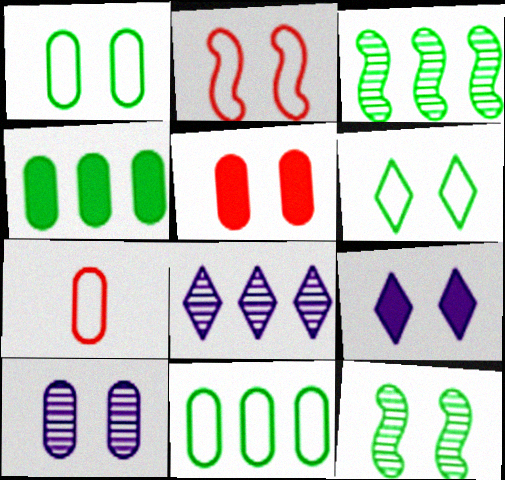[[1, 5, 10], 
[3, 7, 9], 
[4, 7, 10]]